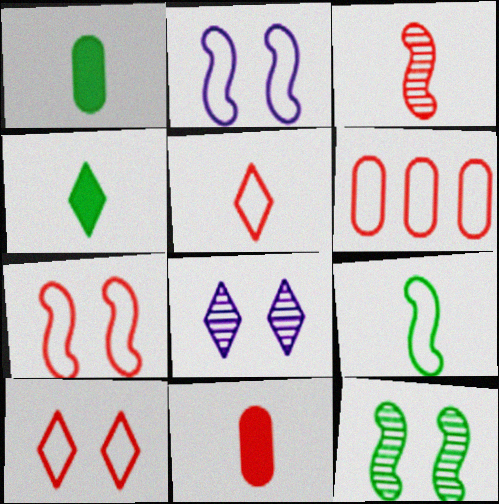[[3, 5, 11], 
[5, 6, 7]]